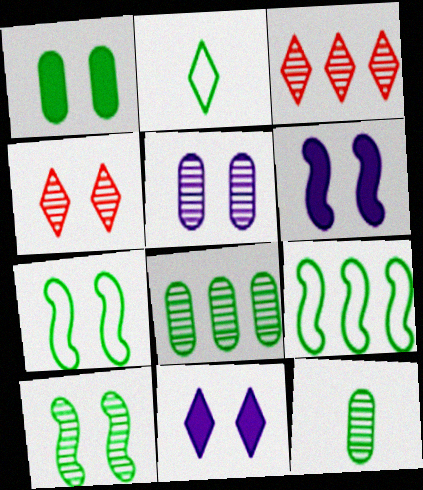[[2, 3, 11], 
[4, 5, 10]]